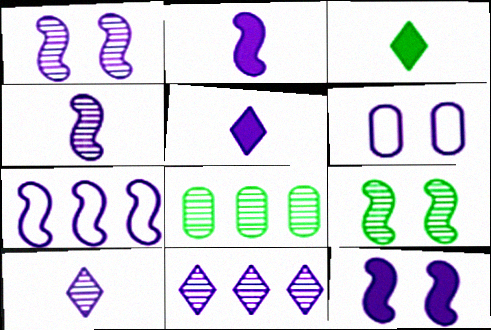[[1, 2, 7], 
[2, 6, 11], 
[4, 7, 12]]